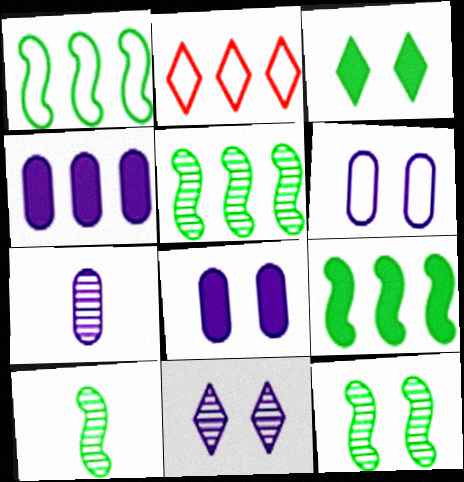[[1, 5, 9], 
[2, 4, 5], 
[2, 8, 10], 
[4, 6, 7], 
[5, 10, 12]]